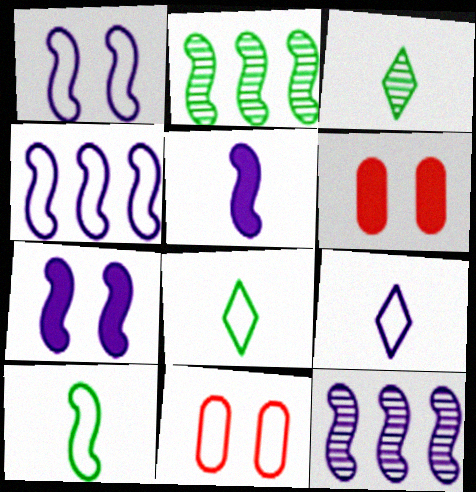[[1, 5, 12], 
[2, 6, 9], 
[3, 4, 6], 
[4, 8, 11], 
[6, 8, 12]]